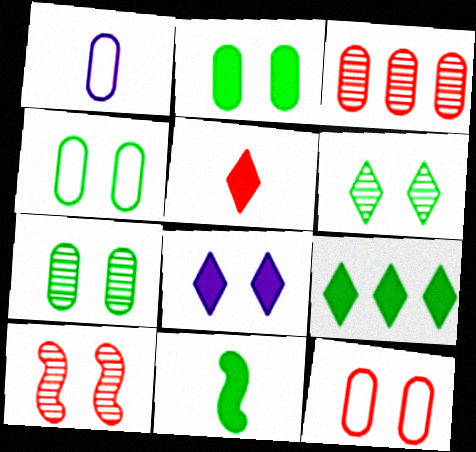[[1, 2, 3], 
[1, 9, 10], 
[2, 4, 7], 
[2, 9, 11], 
[4, 8, 10], 
[5, 8, 9]]